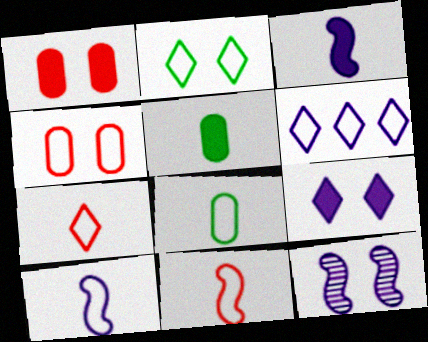[[1, 2, 12], 
[2, 6, 7], 
[7, 8, 10]]